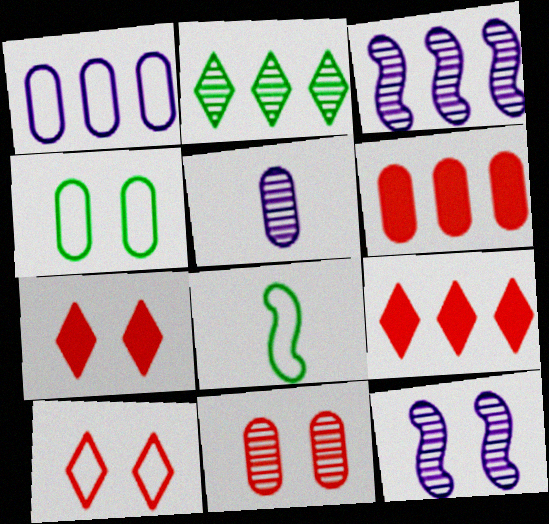[[1, 8, 10], 
[4, 5, 6], 
[4, 7, 12]]